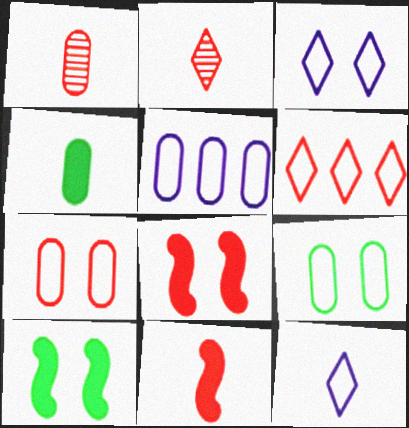[[1, 6, 8], 
[2, 5, 10]]